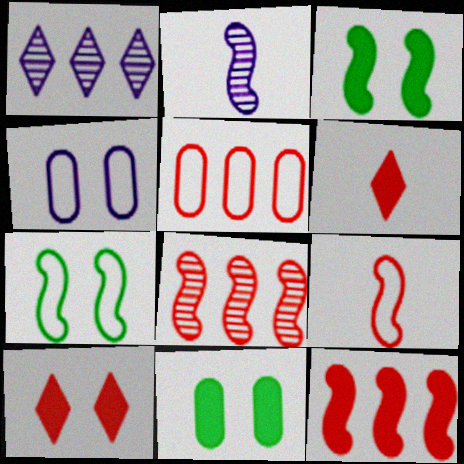[[1, 9, 11], 
[2, 7, 12]]